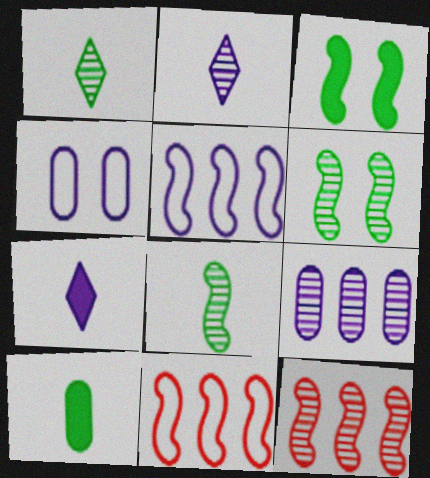[]